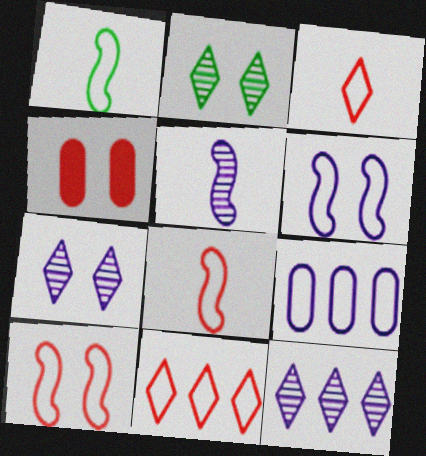[[1, 4, 12], 
[2, 4, 6]]